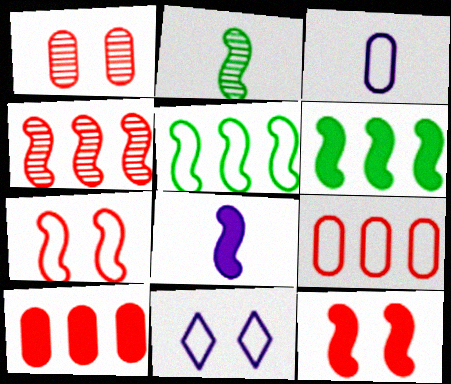[[2, 10, 11], 
[6, 8, 12]]